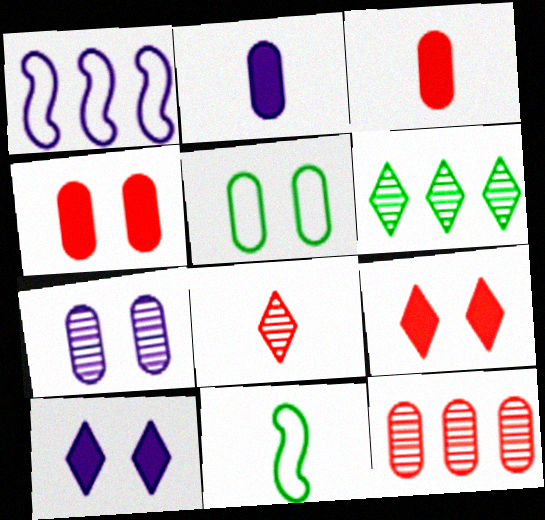[[2, 5, 12], 
[2, 8, 11], 
[4, 5, 7], 
[10, 11, 12]]